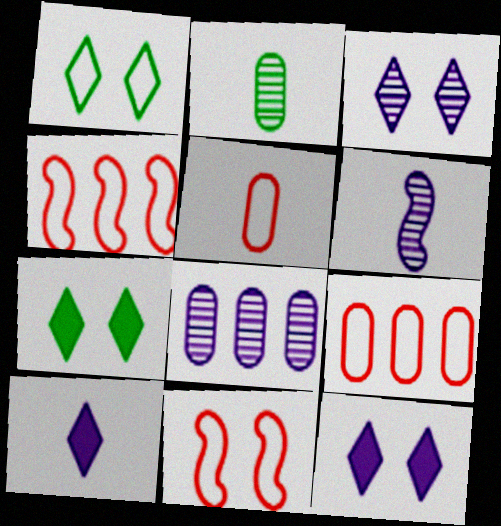[[2, 4, 12], 
[3, 6, 8], 
[6, 7, 9]]